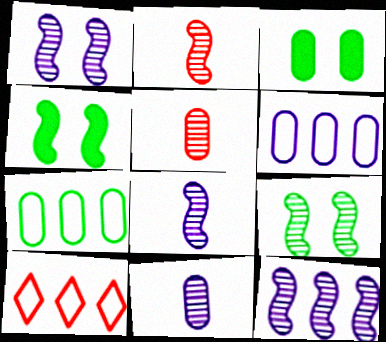[[1, 8, 12], 
[2, 9, 12], 
[3, 5, 6], 
[3, 8, 10], 
[4, 10, 11]]